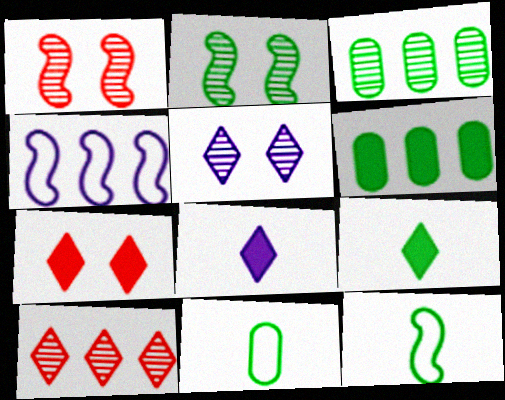[[4, 6, 10]]